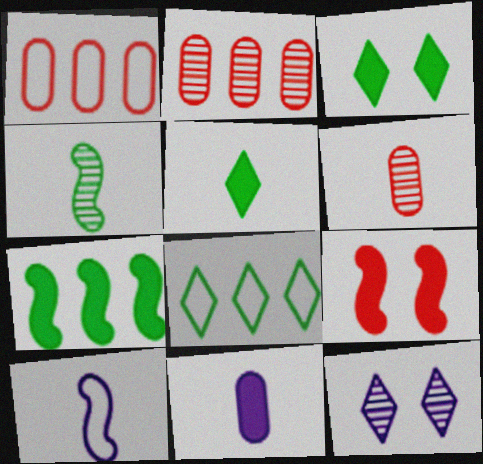[[2, 3, 10], 
[2, 4, 12], 
[5, 6, 10]]